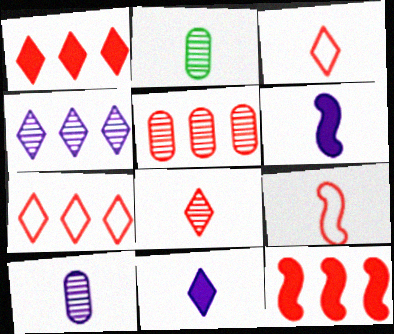[[2, 3, 6], 
[2, 9, 11], 
[5, 7, 12]]